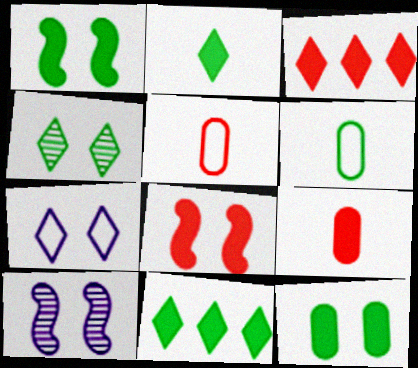[[3, 6, 10], 
[3, 8, 9], 
[5, 10, 11]]